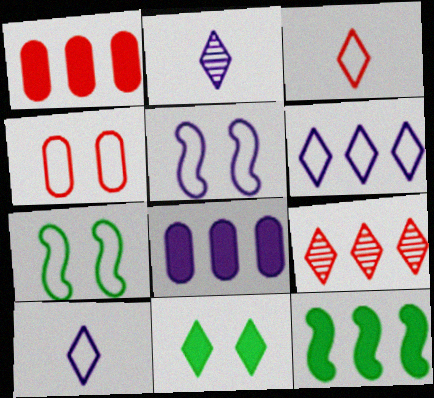[[1, 2, 7], 
[2, 4, 12], 
[2, 5, 8], 
[9, 10, 11]]